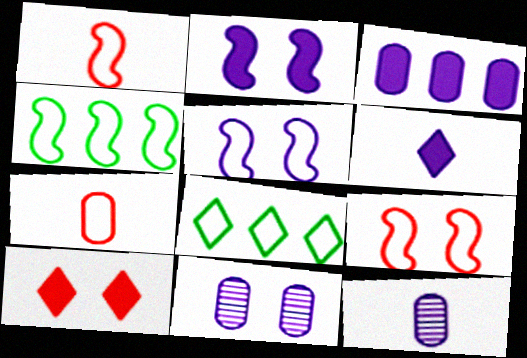[[1, 4, 5], 
[2, 3, 6], 
[4, 10, 12], 
[5, 7, 8]]